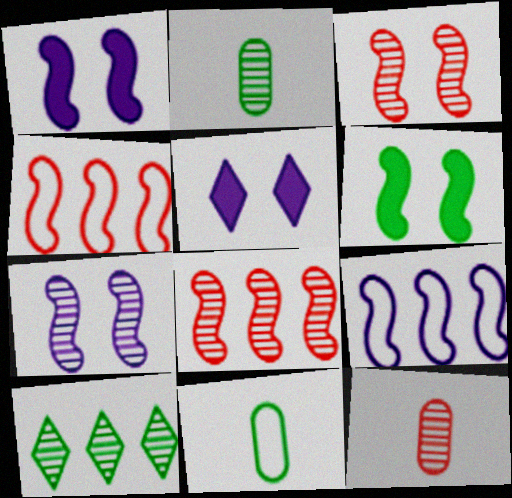[[2, 4, 5], 
[5, 8, 11], 
[6, 10, 11], 
[7, 10, 12]]